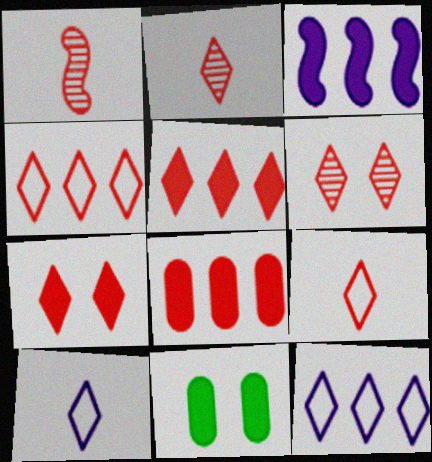[[1, 11, 12], 
[2, 4, 7], 
[5, 6, 9]]